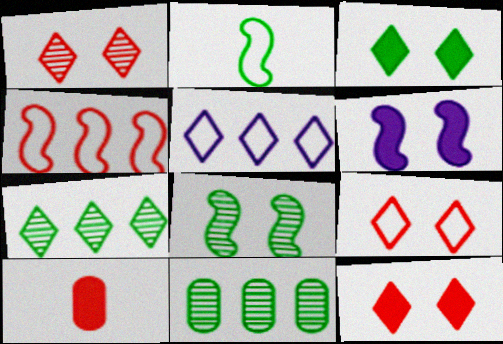[[1, 4, 10], 
[1, 9, 12], 
[2, 3, 11], 
[5, 8, 10]]